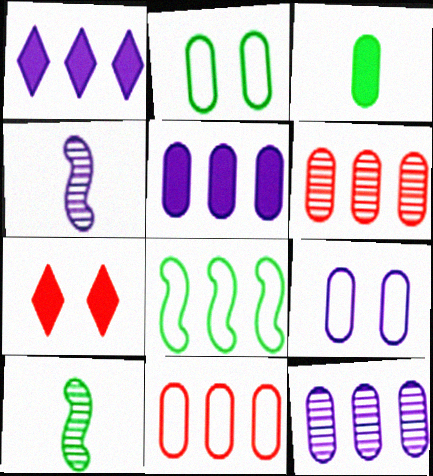[[1, 4, 9], 
[1, 6, 8], 
[3, 6, 9]]